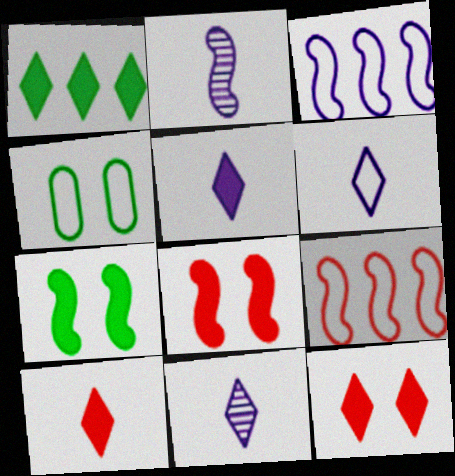[[1, 5, 12], 
[2, 7, 9], 
[4, 6, 9], 
[5, 6, 11]]